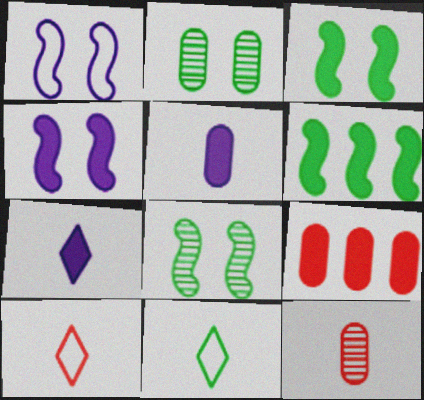[[2, 6, 11], 
[3, 7, 9]]